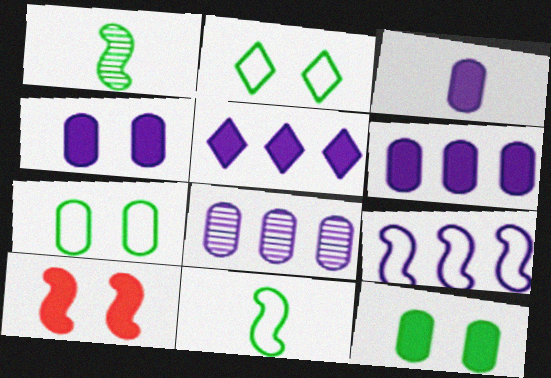[[1, 9, 10], 
[3, 4, 6], 
[5, 8, 9]]